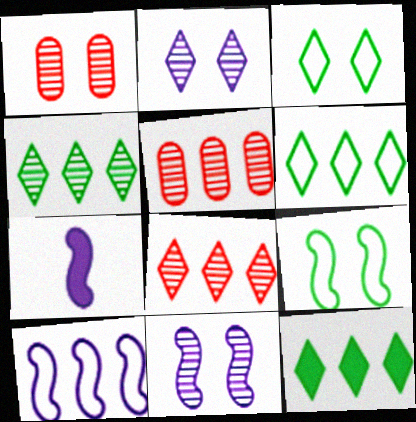[[1, 6, 7], 
[3, 5, 7], 
[4, 6, 12], 
[5, 10, 12], 
[7, 10, 11]]